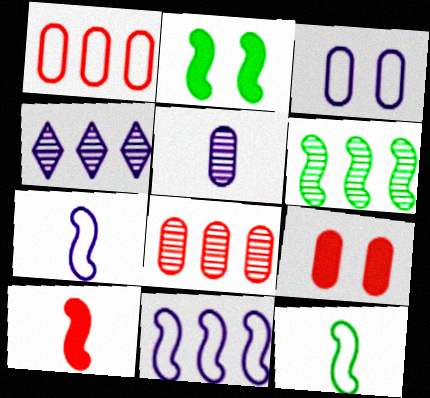[[2, 6, 12], 
[4, 6, 8], 
[4, 9, 12]]